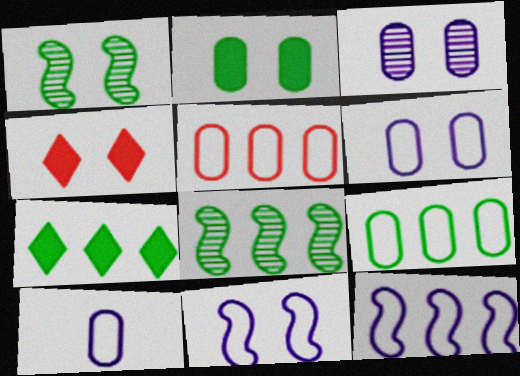[[1, 4, 6], 
[4, 8, 10], 
[7, 8, 9]]